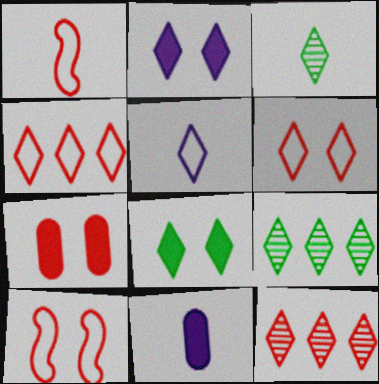[[1, 3, 11], 
[1, 7, 12], 
[2, 3, 4], 
[5, 8, 12], 
[9, 10, 11]]